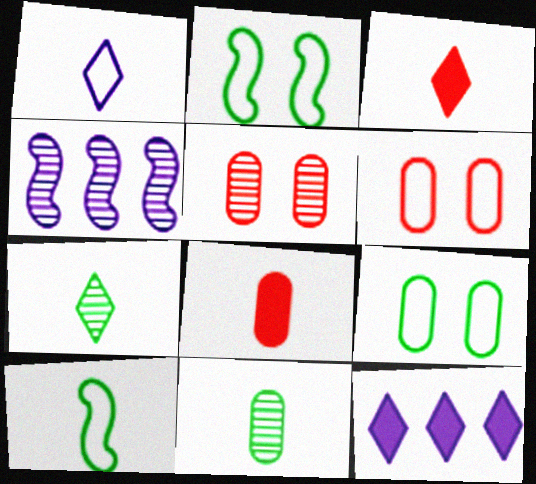[[1, 3, 7], 
[3, 4, 9], 
[4, 5, 7], 
[5, 10, 12]]